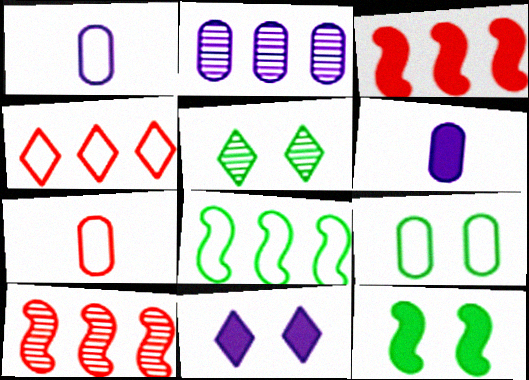[[1, 3, 5], 
[5, 9, 12]]